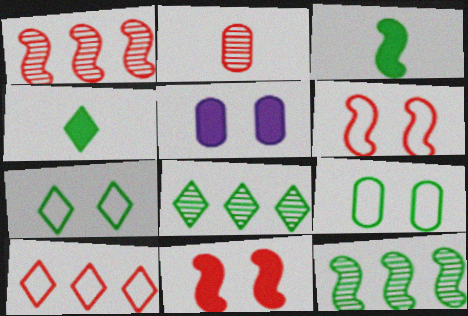[[2, 10, 11], 
[3, 8, 9], 
[4, 7, 8], 
[4, 9, 12]]